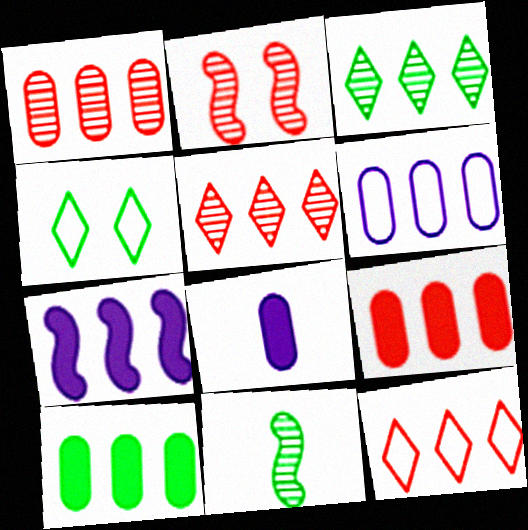[[1, 6, 10], 
[4, 10, 11]]